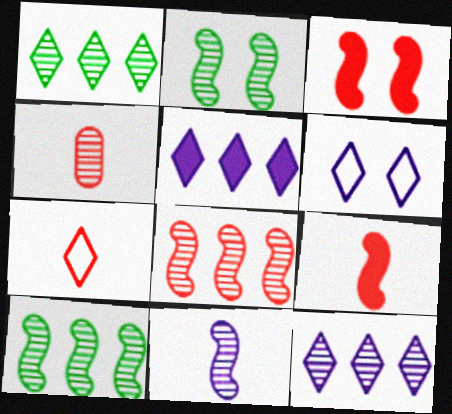[[2, 4, 12], 
[2, 8, 11], 
[4, 7, 9]]